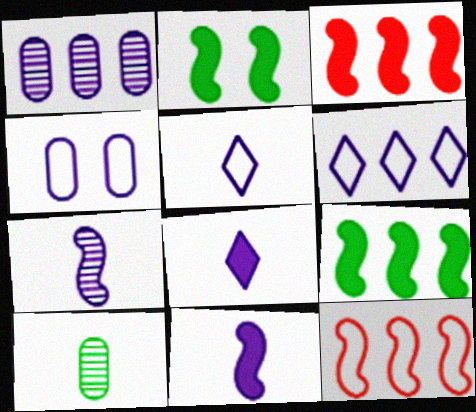[[2, 3, 11], 
[2, 7, 12]]